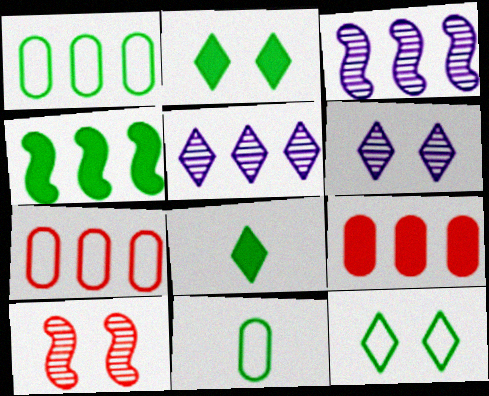[[4, 5, 7]]